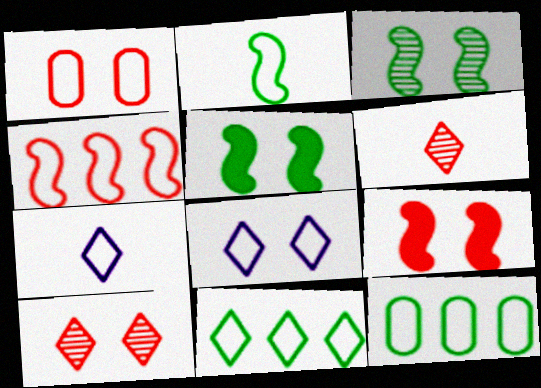[[1, 9, 10]]